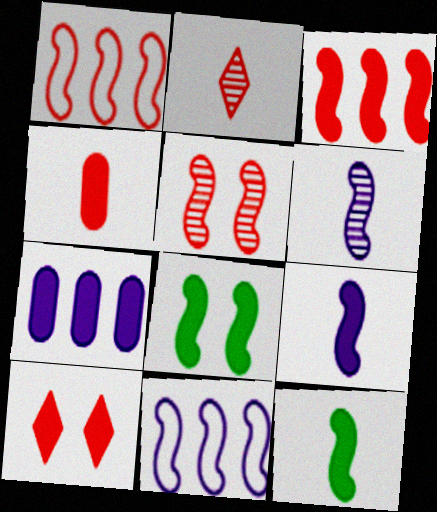[[1, 6, 8], 
[3, 4, 10], 
[3, 8, 9], 
[5, 11, 12], 
[7, 10, 12]]